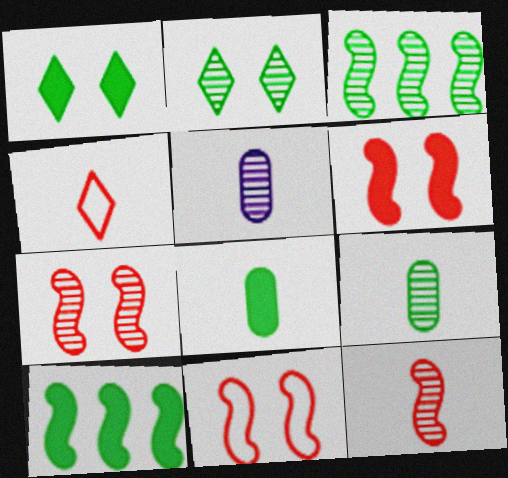[[1, 8, 10], 
[2, 3, 9], 
[6, 7, 11]]